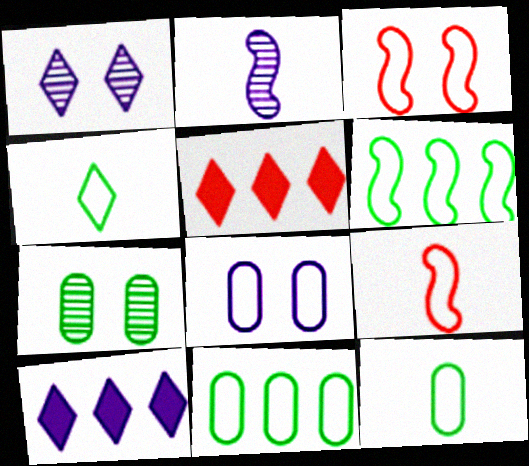[[1, 4, 5], 
[2, 8, 10], 
[7, 9, 10]]